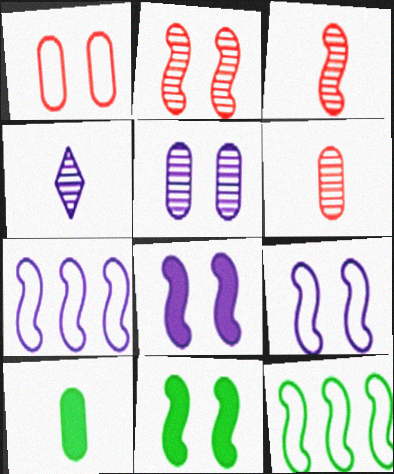[[2, 9, 11], 
[3, 7, 11], 
[3, 8, 12]]